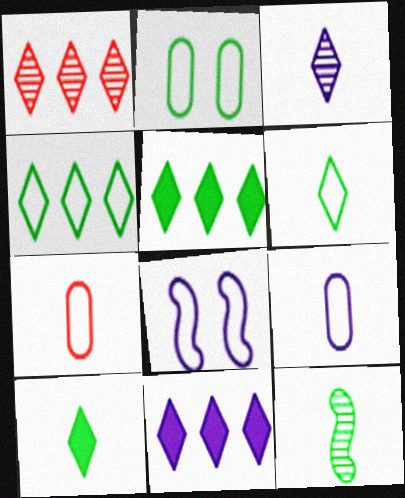[[1, 4, 11], 
[2, 5, 12], 
[4, 7, 8]]